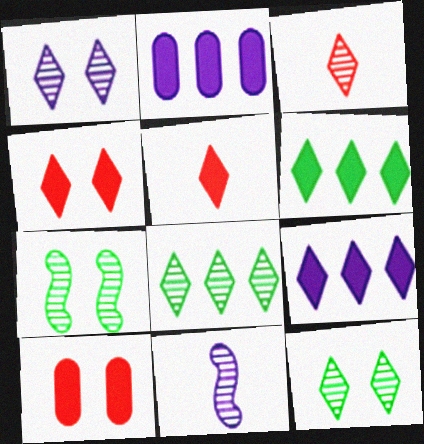[[1, 3, 8]]